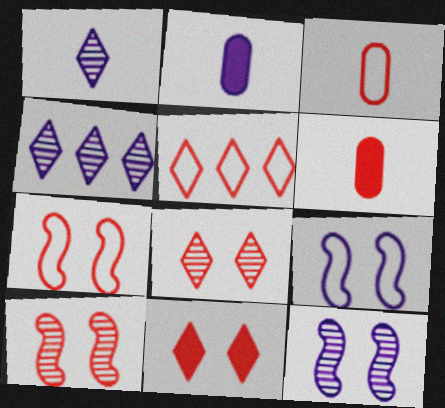[[2, 4, 9], 
[3, 5, 7], 
[5, 6, 10]]